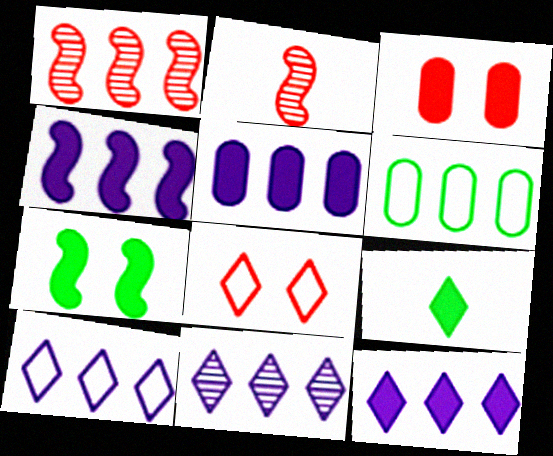[[1, 6, 12], 
[3, 4, 9], 
[4, 5, 12], 
[8, 9, 11], 
[10, 11, 12]]